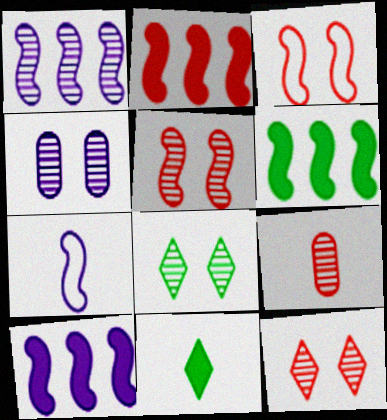[[1, 8, 9], 
[2, 6, 10], 
[4, 5, 8], 
[5, 6, 7], 
[7, 9, 11]]